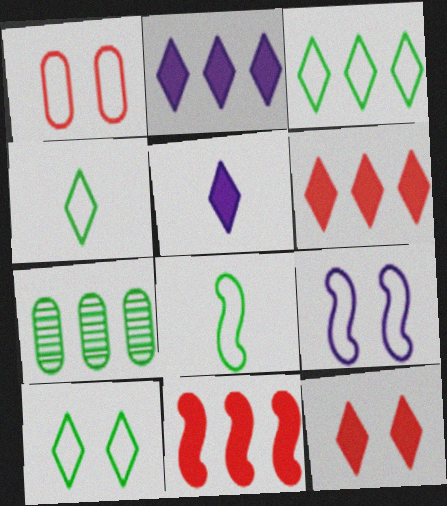[[1, 9, 10], 
[3, 4, 10]]